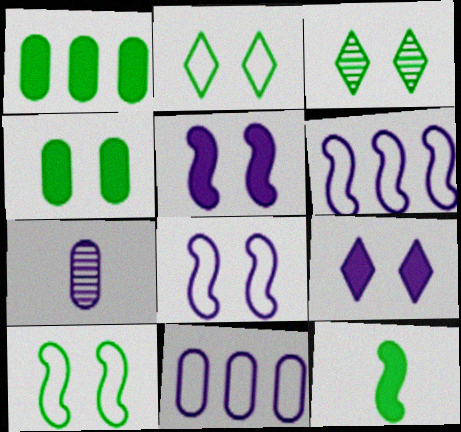[[3, 4, 10], 
[6, 7, 9]]